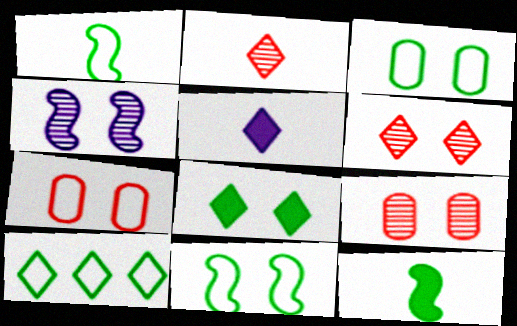[[1, 3, 10], 
[4, 7, 8], 
[5, 6, 10]]